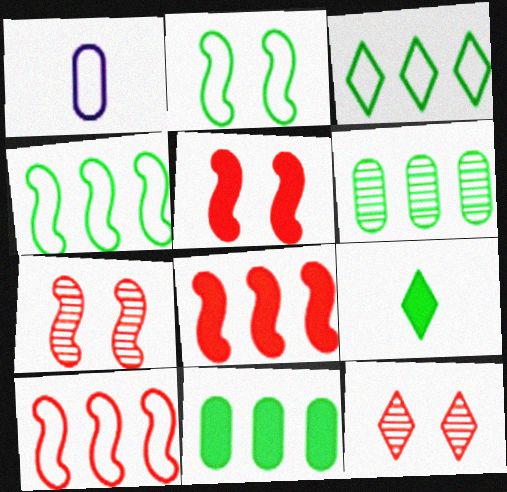[[2, 6, 9]]